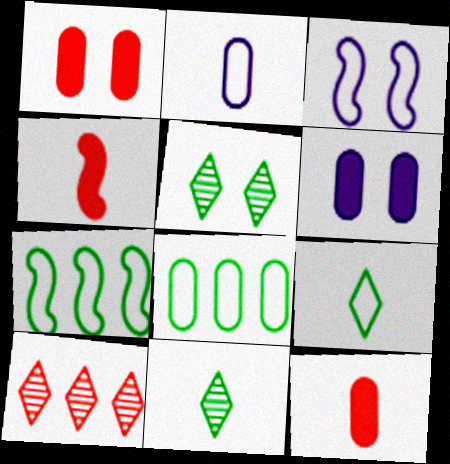[[1, 3, 5], 
[2, 4, 11]]